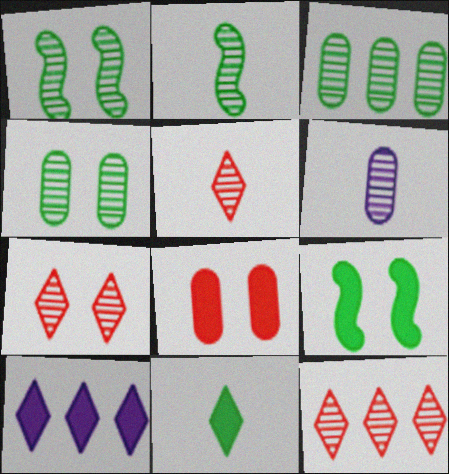[[1, 6, 12], 
[2, 5, 6], 
[5, 7, 12]]